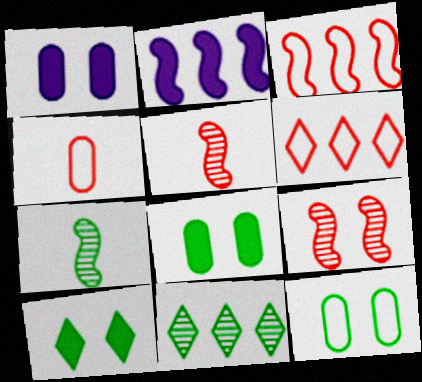[[1, 6, 7]]